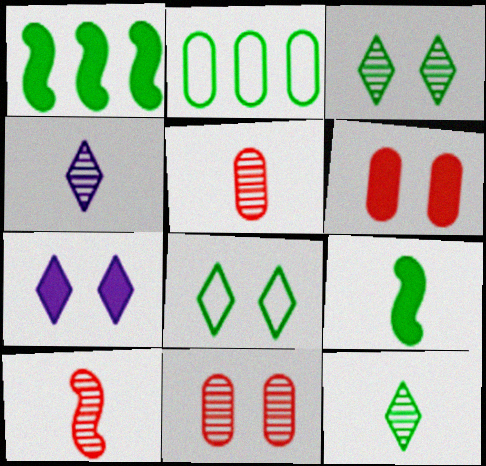[[2, 3, 9], 
[2, 7, 10]]